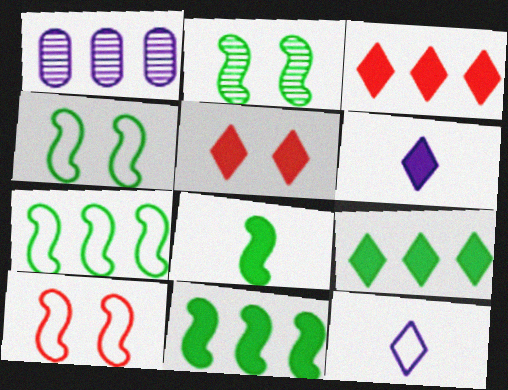[[1, 3, 7], 
[2, 7, 8], 
[5, 6, 9]]